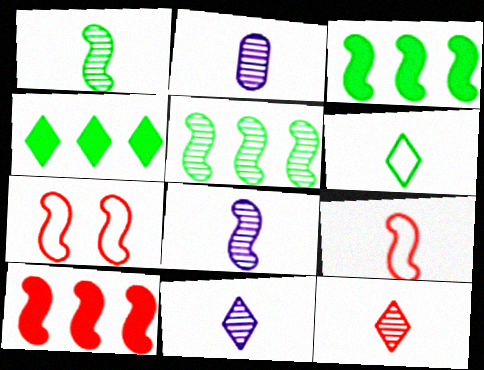[[1, 2, 12], 
[2, 4, 7], 
[2, 8, 11], 
[3, 7, 8]]